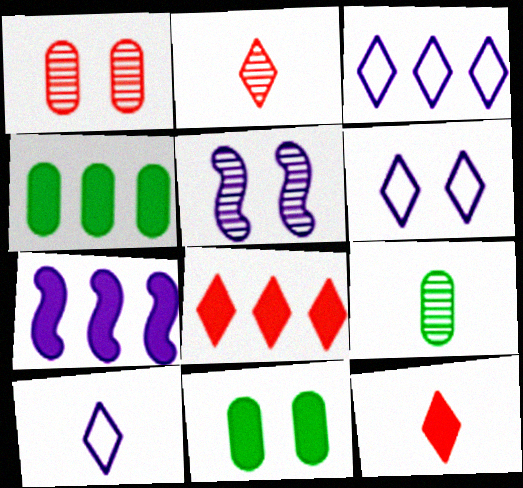[[3, 6, 10], 
[4, 7, 8], 
[7, 11, 12]]